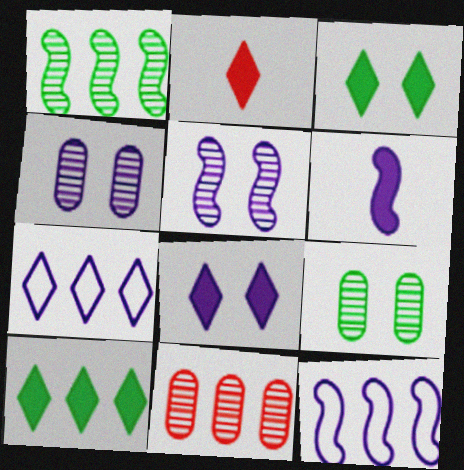[[2, 8, 10], 
[2, 9, 12], 
[4, 6, 7], 
[5, 6, 12], 
[10, 11, 12]]